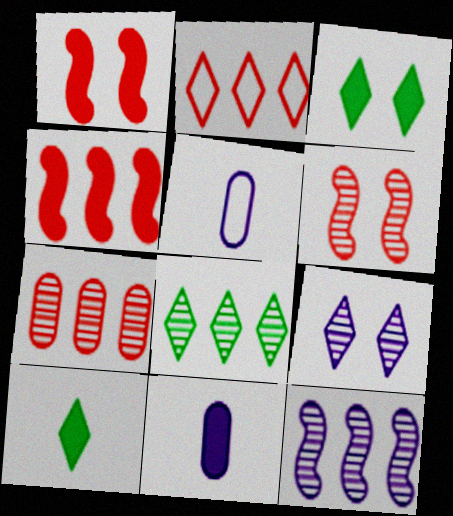[[1, 5, 8], 
[2, 4, 7], 
[2, 9, 10], 
[3, 4, 11], 
[7, 8, 12]]